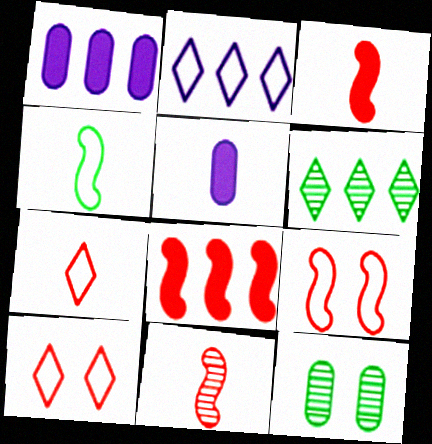[[2, 3, 12], 
[5, 6, 9], 
[8, 9, 11]]